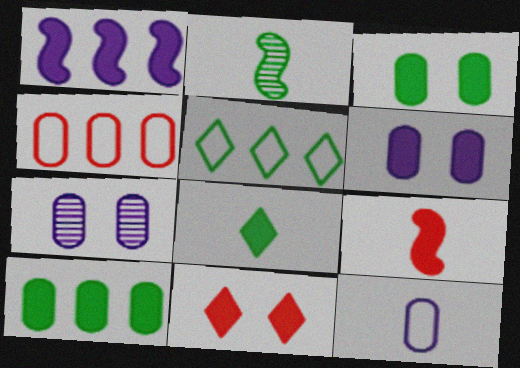[[2, 3, 5], 
[5, 7, 9]]